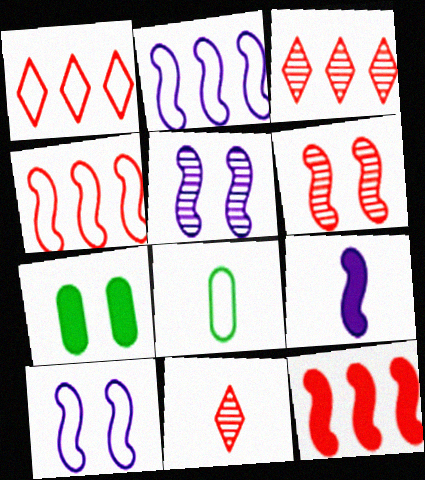[[1, 8, 10], 
[2, 5, 9], 
[2, 7, 11], 
[8, 9, 11]]